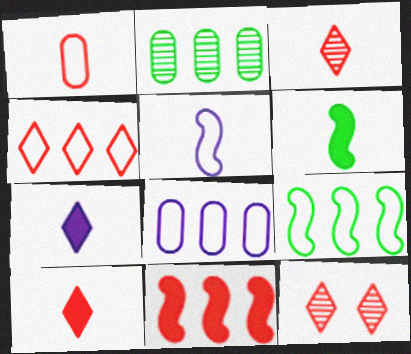[[1, 11, 12], 
[4, 8, 9], 
[4, 10, 12], 
[6, 8, 12]]